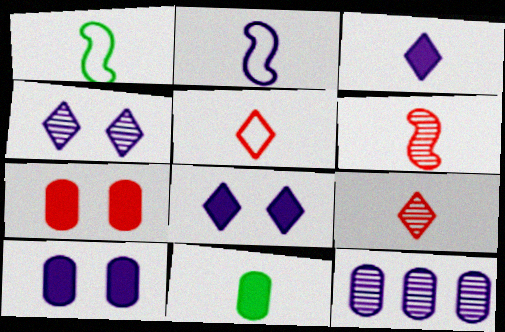[[2, 8, 12], 
[2, 9, 11]]